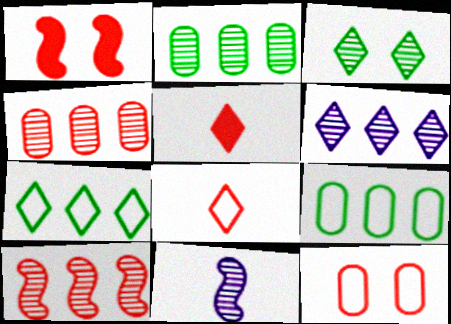[[1, 4, 8], 
[2, 6, 10], 
[3, 4, 11], 
[5, 10, 12]]